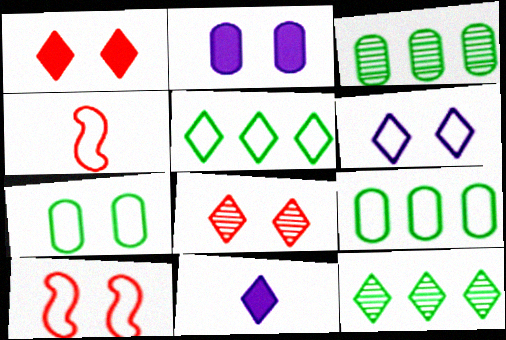[[2, 4, 12], 
[3, 10, 11], 
[4, 6, 9], 
[5, 8, 11], 
[6, 7, 10]]